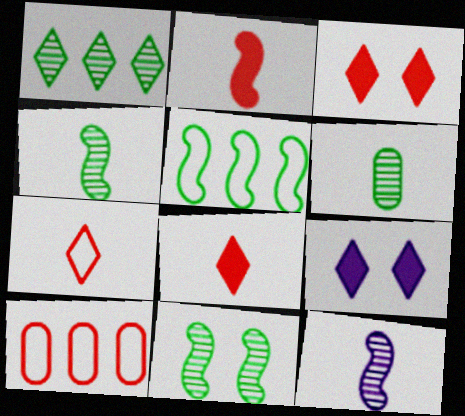[[1, 6, 11], 
[1, 7, 9], 
[4, 9, 10]]